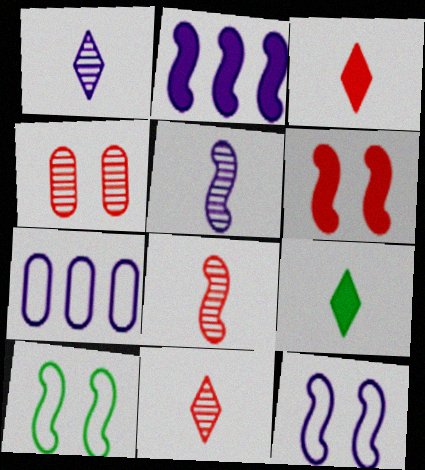[[2, 5, 12], 
[2, 8, 10]]